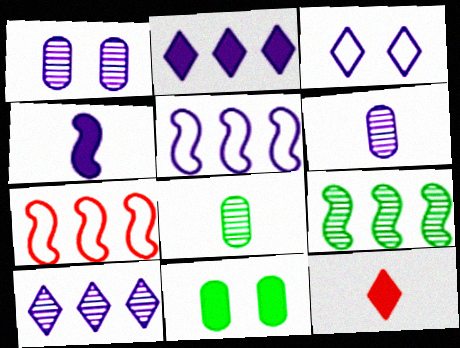[]